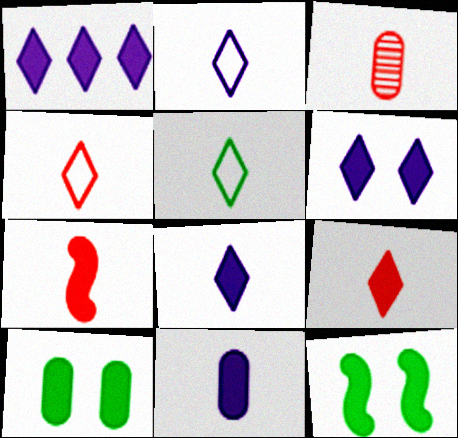[[1, 6, 8], 
[1, 7, 10], 
[2, 4, 5], 
[3, 4, 7]]